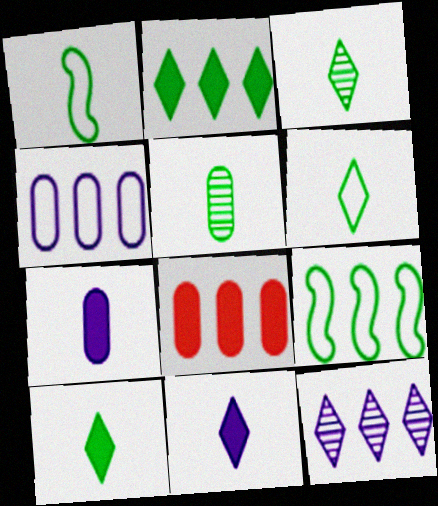[[1, 5, 10], 
[3, 6, 10], 
[8, 9, 12]]